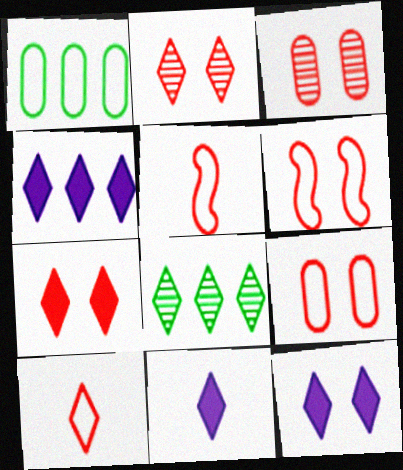[[3, 6, 7], 
[4, 11, 12], 
[8, 10, 12]]